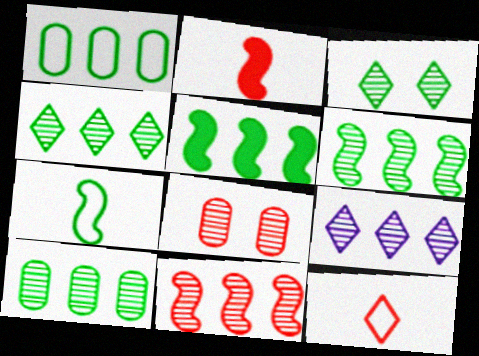[[1, 4, 5], 
[4, 6, 10], 
[9, 10, 11]]